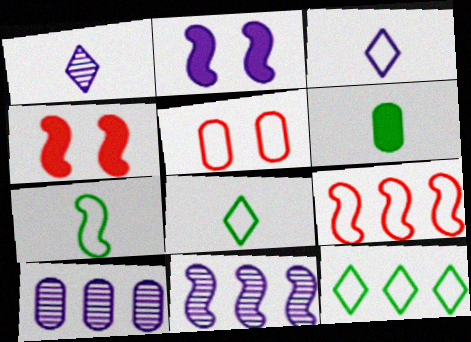[[2, 3, 10], 
[4, 7, 11], 
[4, 8, 10], 
[5, 6, 10]]